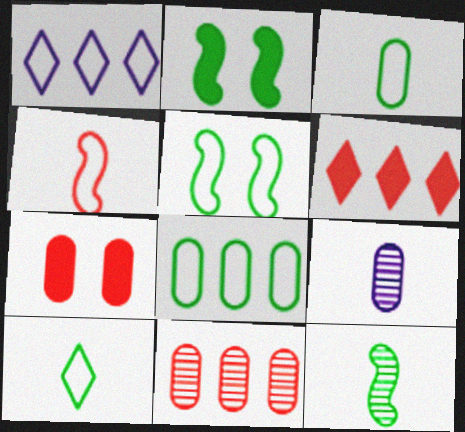[[1, 7, 12], 
[5, 6, 9], 
[5, 8, 10], 
[7, 8, 9]]